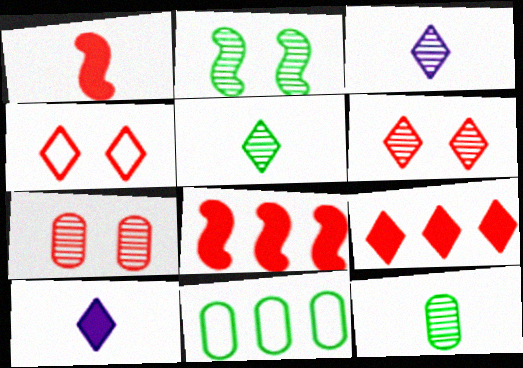[]